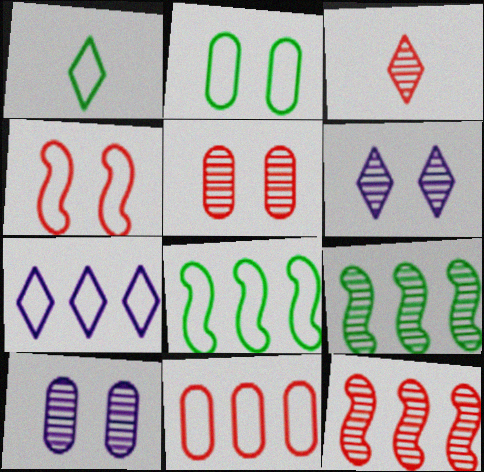[[1, 2, 8], 
[3, 5, 12], 
[3, 9, 10], 
[7, 8, 11]]